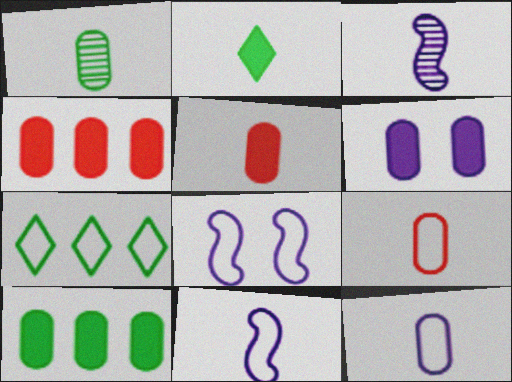[[1, 5, 12], 
[2, 3, 9], 
[5, 6, 10], 
[7, 8, 9]]